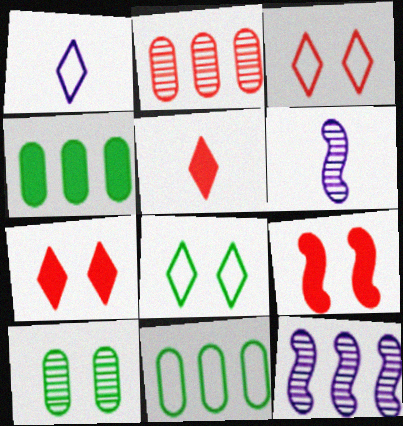[[3, 4, 6], 
[6, 7, 11]]